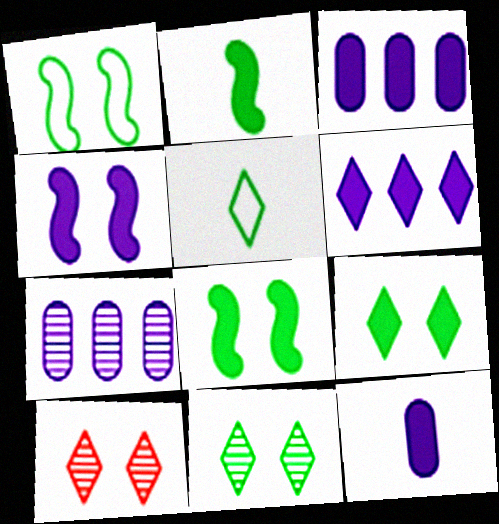[[4, 6, 12], 
[5, 6, 10]]